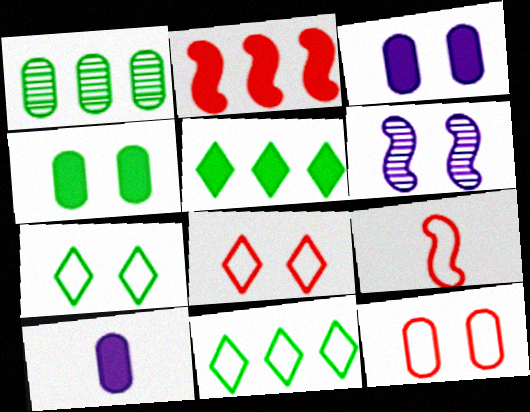[[1, 10, 12], 
[4, 6, 8]]